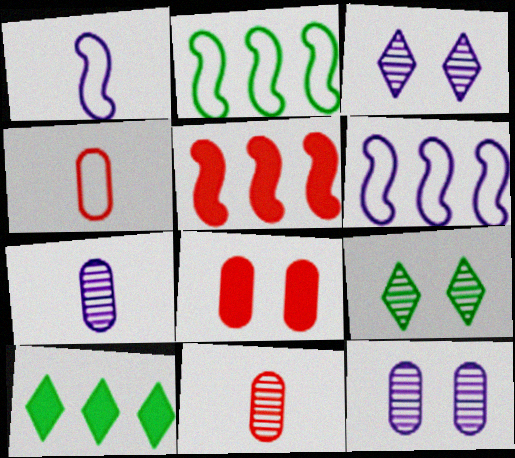[]